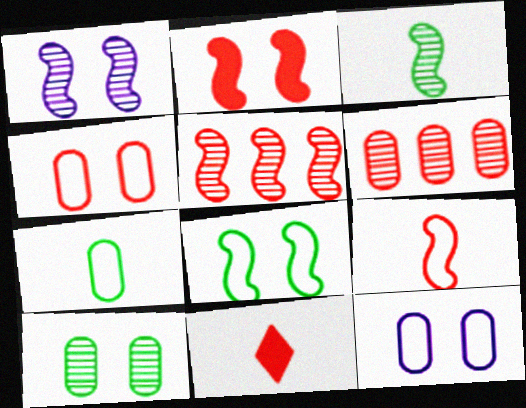[[1, 2, 8], 
[1, 3, 5], 
[2, 5, 9], 
[4, 5, 11]]